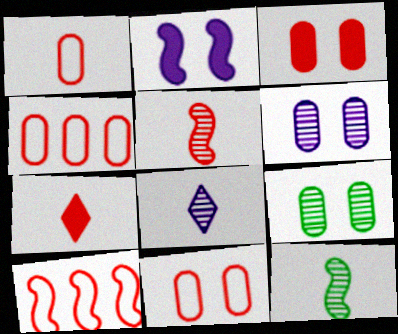[[1, 4, 11], 
[1, 5, 7], 
[2, 10, 12]]